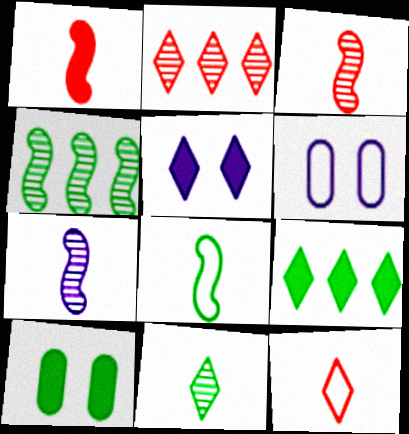[[1, 7, 8], 
[3, 6, 9]]